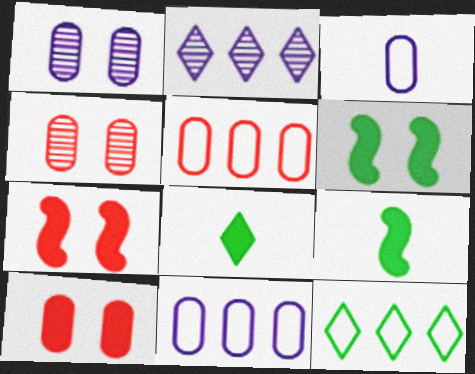[]